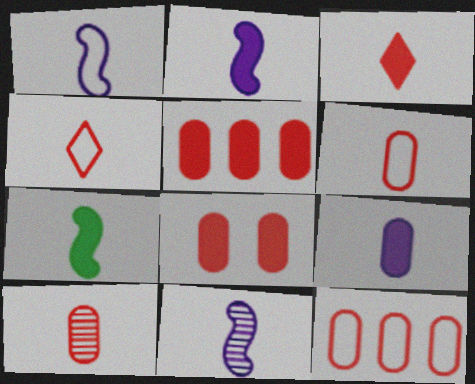[[1, 2, 11], 
[3, 7, 9], 
[8, 10, 12]]